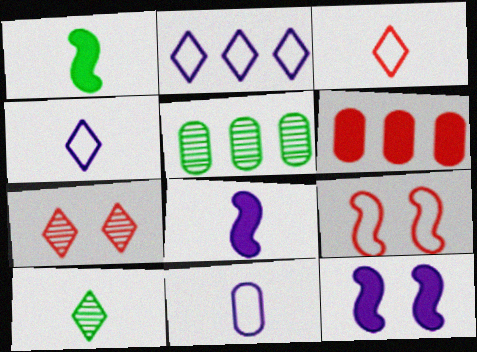[[3, 5, 12]]